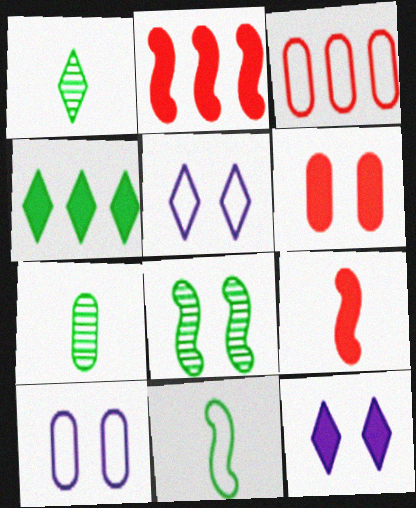[[1, 2, 10], 
[2, 5, 7], 
[3, 5, 11], 
[5, 6, 8]]